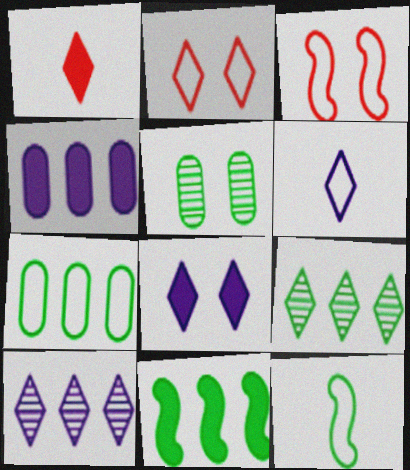[[3, 5, 8], 
[3, 6, 7], 
[6, 8, 10], 
[7, 9, 11]]